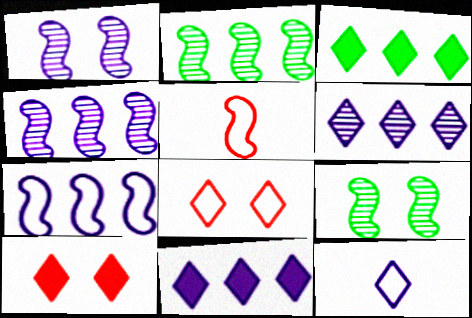[]